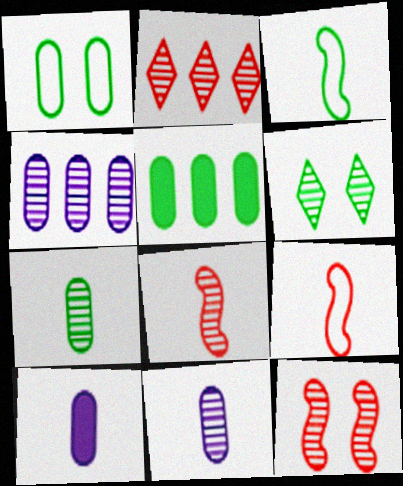[[1, 5, 7], 
[3, 5, 6], 
[4, 6, 8]]